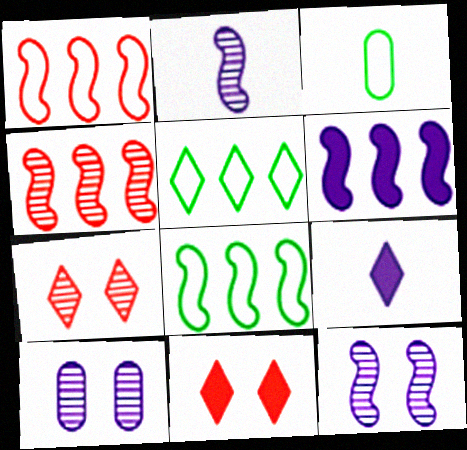[[3, 6, 7], 
[4, 6, 8], 
[5, 7, 9]]